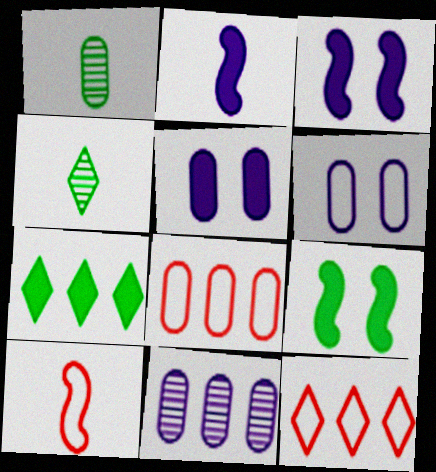[[1, 3, 12], 
[1, 5, 8], 
[3, 4, 8]]